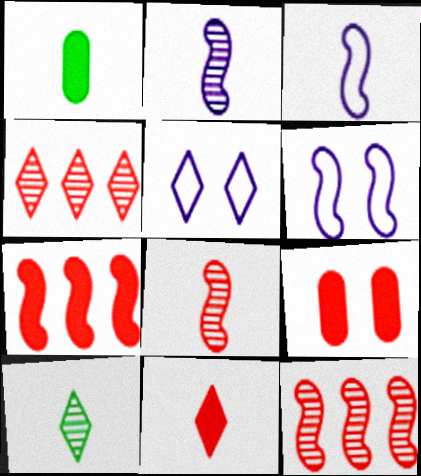[[1, 4, 6], 
[1, 5, 12], 
[7, 9, 11]]